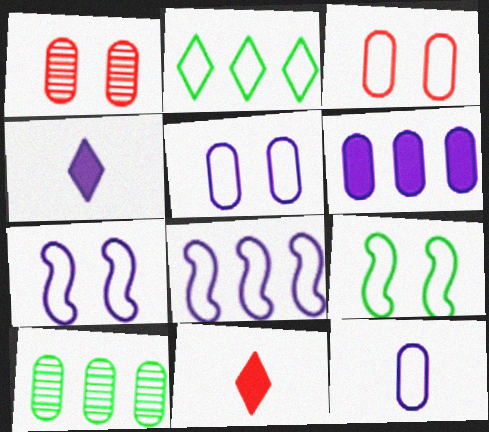[[7, 10, 11]]